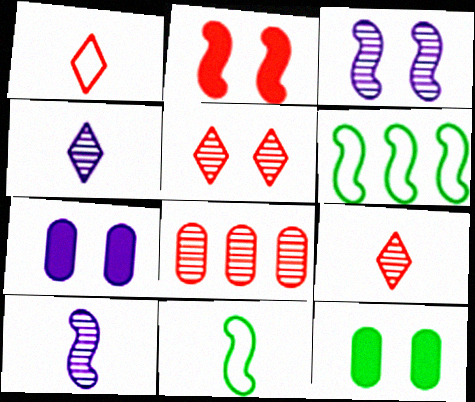[[1, 2, 8], 
[2, 6, 10], 
[6, 7, 9]]